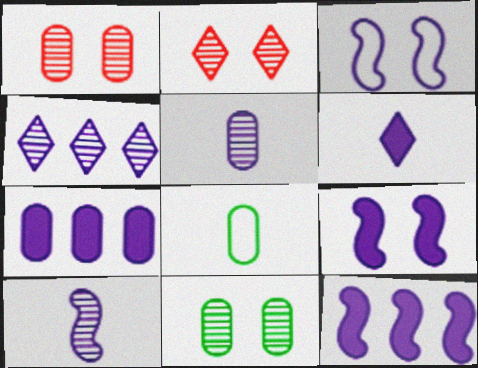[[1, 7, 8], 
[2, 8, 12], 
[3, 10, 12], 
[6, 7, 9]]